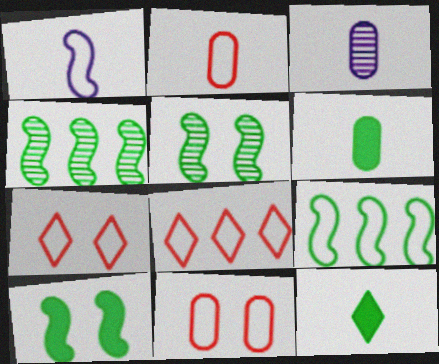[[2, 3, 6], 
[3, 8, 10]]